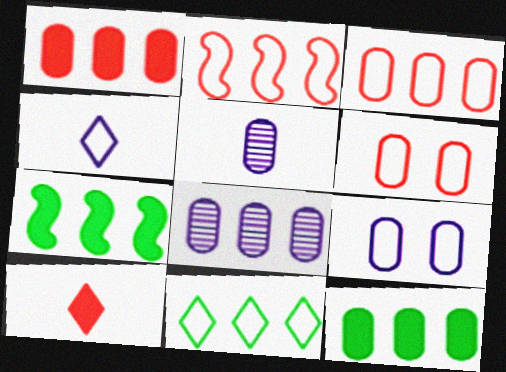[[3, 8, 12], 
[5, 6, 12]]